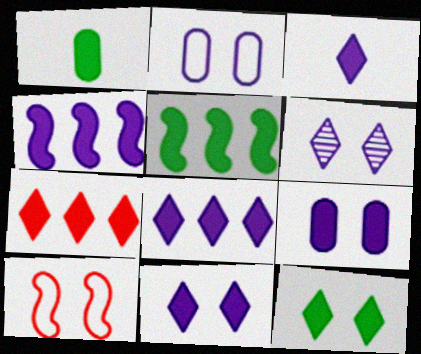[[1, 5, 12], 
[3, 4, 9], 
[3, 7, 12], 
[3, 8, 11]]